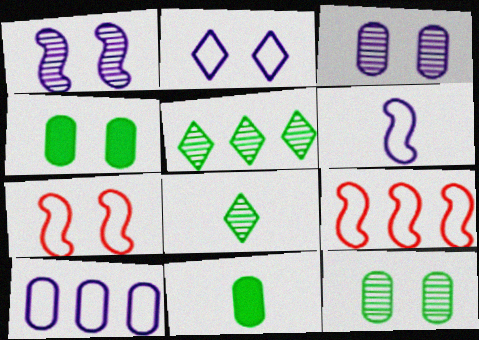[[2, 6, 10]]